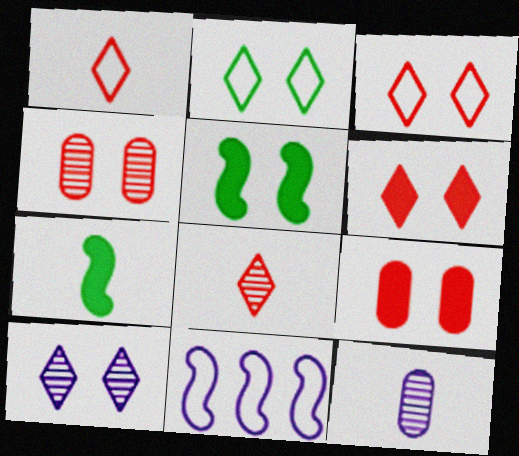[[1, 7, 12], 
[2, 6, 10]]